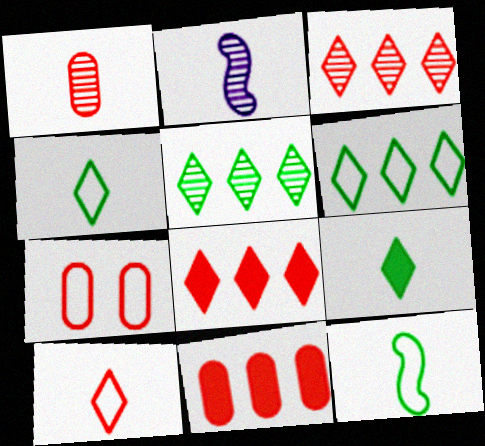[[1, 7, 11]]